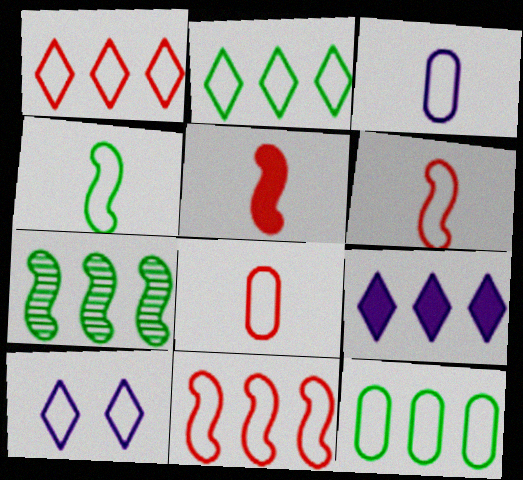[[6, 10, 12]]